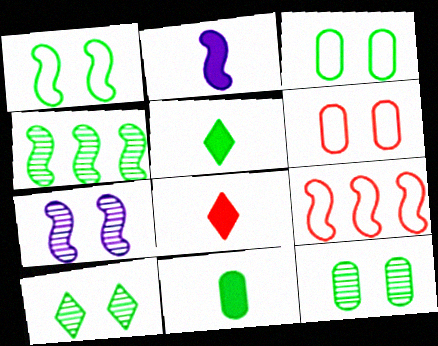[[2, 8, 11], 
[3, 4, 5]]